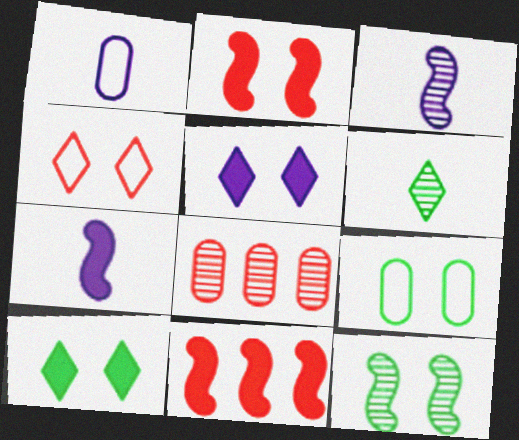[[9, 10, 12]]